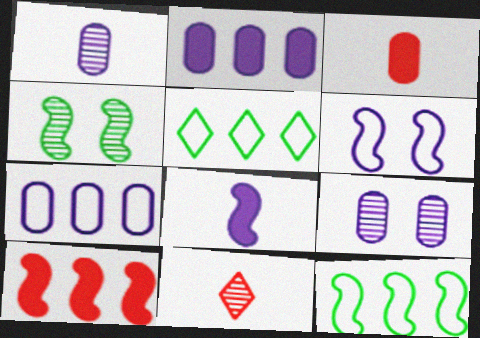[]